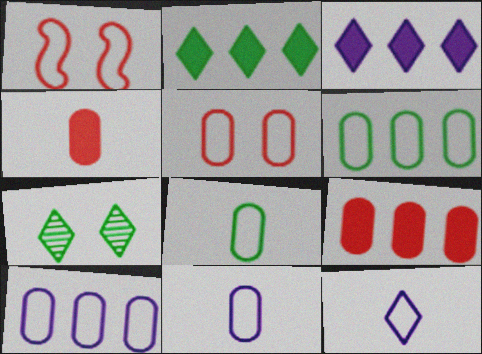[[1, 6, 12], 
[5, 6, 11], 
[5, 8, 10]]